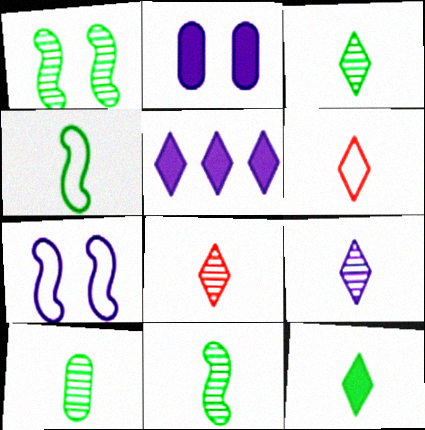[[3, 8, 9], 
[3, 10, 11], 
[4, 10, 12], 
[6, 9, 12]]